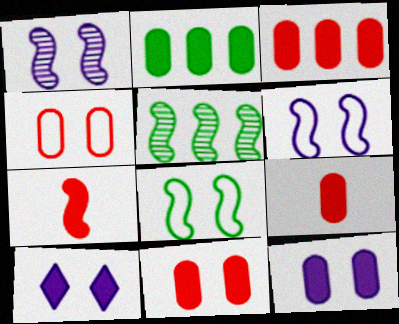[[2, 7, 10], 
[2, 9, 12], 
[3, 9, 11], 
[5, 6, 7]]